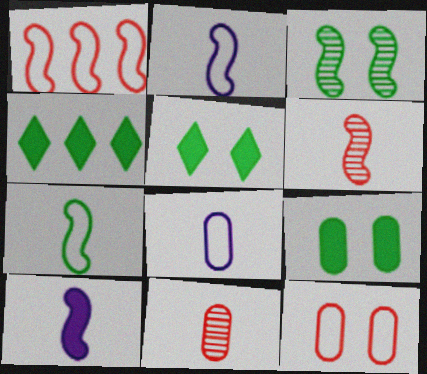[[1, 3, 10], 
[6, 7, 10]]